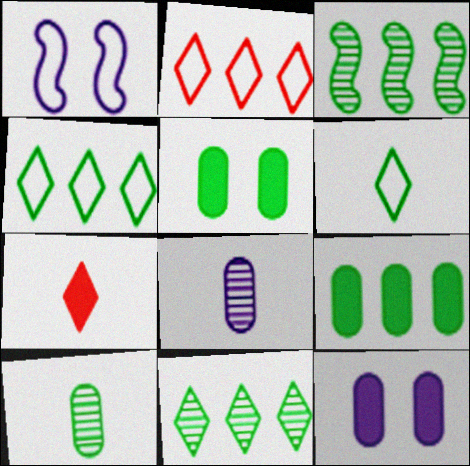[[3, 4, 9], 
[3, 5, 6]]